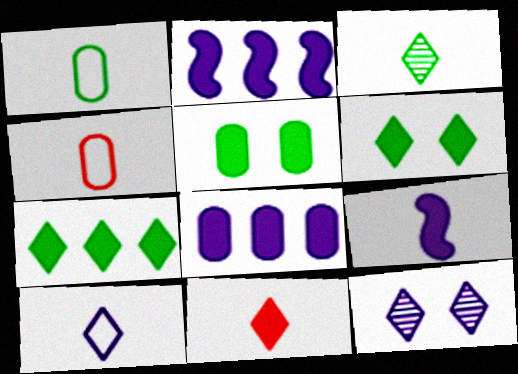[[2, 5, 11], 
[3, 4, 9], 
[3, 10, 11]]